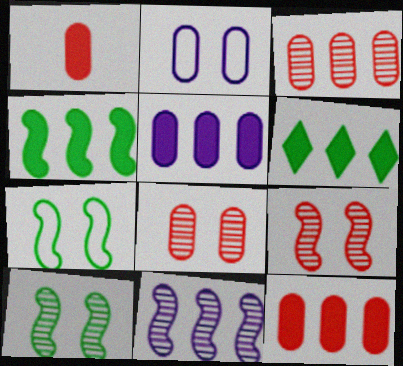[]